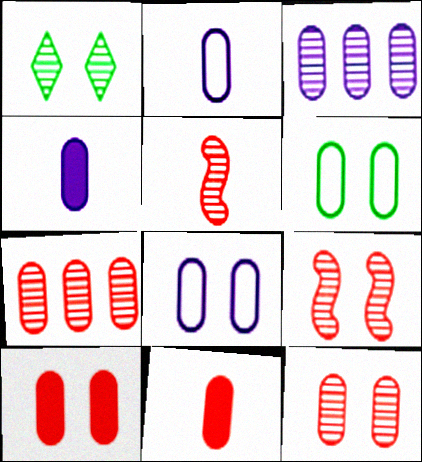[[1, 3, 5], 
[3, 4, 8], 
[3, 6, 11], 
[4, 6, 7]]